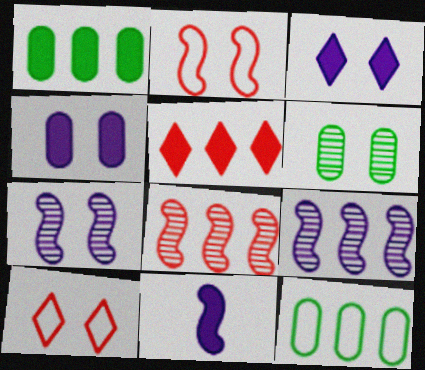[[2, 3, 6], 
[5, 9, 12]]